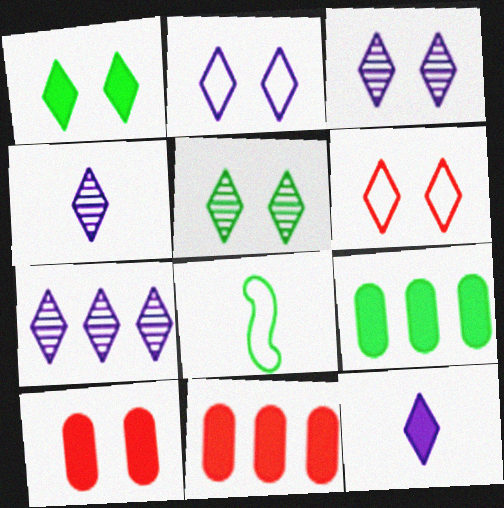[[1, 3, 6], 
[2, 7, 12], 
[3, 4, 7], 
[3, 8, 11], 
[5, 8, 9], 
[7, 8, 10]]